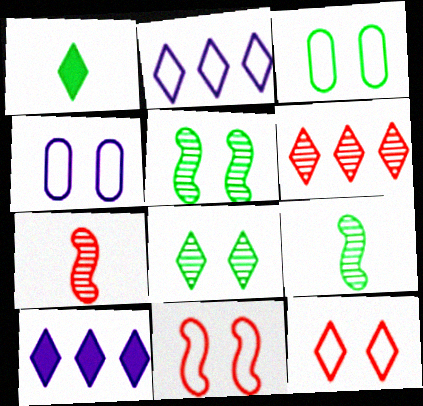[[3, 7, 10]]